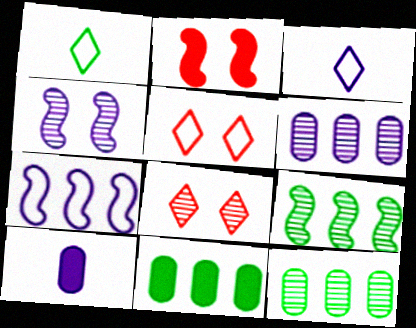[[1, 2, 6], 
[2, 3, 12], 
[5, 9, 10]]